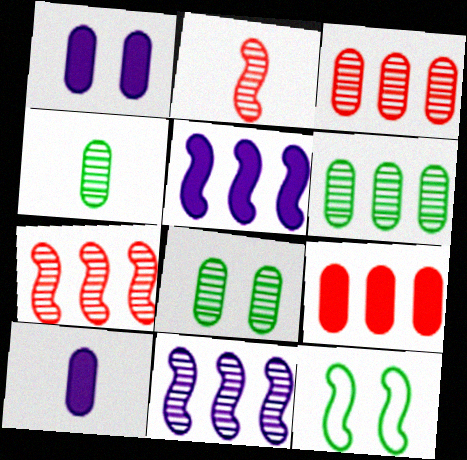[[2, 5, 12], 
[4, 6, 8]]